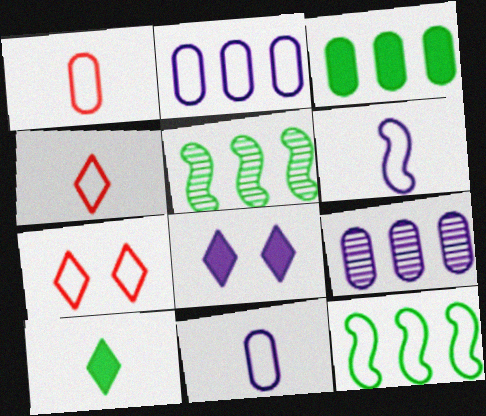[[1, 5, 8], 
[6, 8, 9], 
[7, 11, 12]]